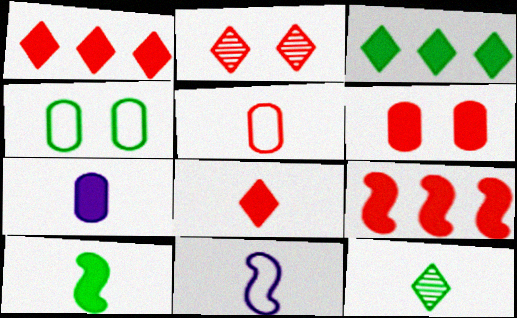[[2, 5, 9], 
[6, 8, 9], 
[7, 8, 10]]